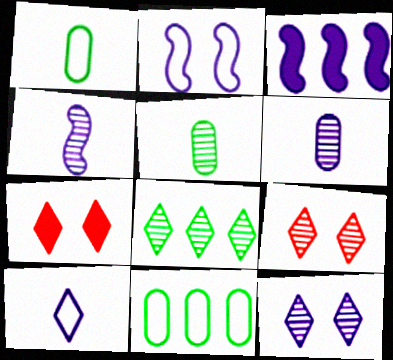[[1, 3, 9], 
[2, 3, 4], 
[4, 7, 11], 
[7, 8, 10]]